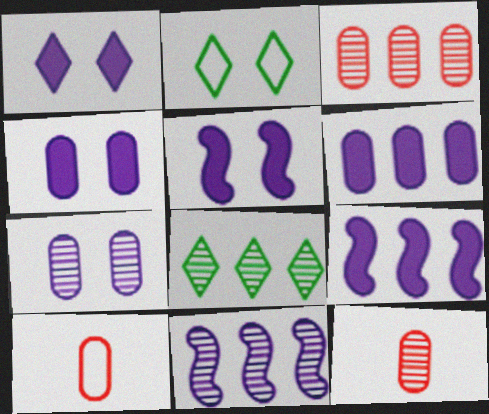[[1, 4, 5], 
[2, 9, 12], 
[3, 8, 11], 
[5, 8, 10]]